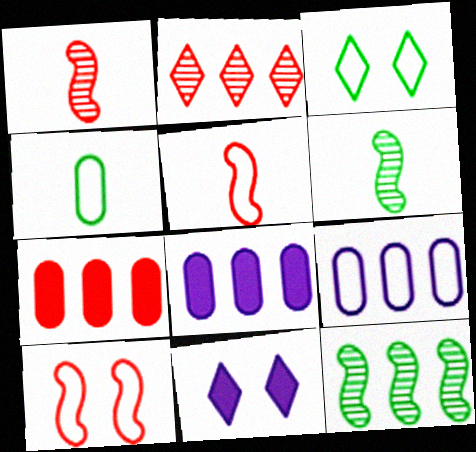[[1, 3, 8], 
[3, 5, 9]]